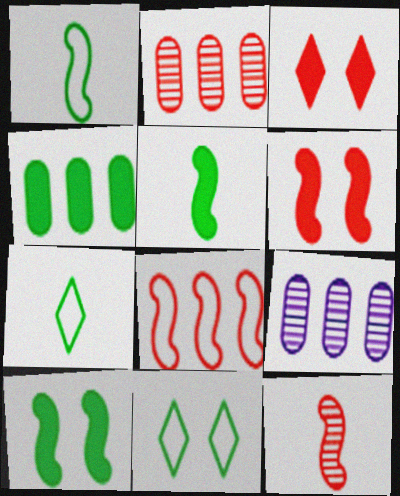[[1, 3, 9], 
[6, 7, 9], 
[6, 8, 12]]